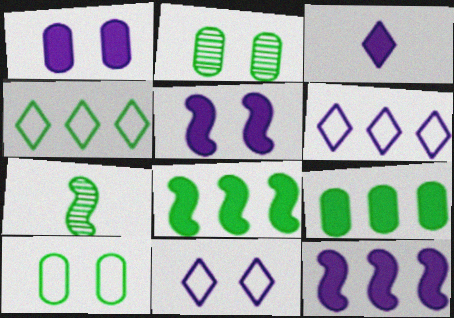[[1, 3, 12]]